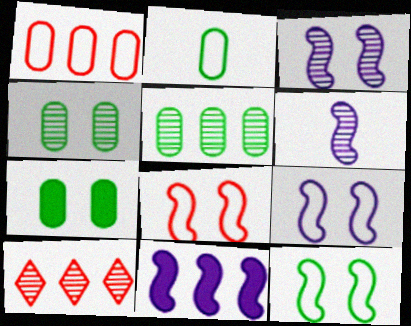[[2, 5, 7], 
[4, 6, 10], 
[6, 9, 11], 
[8, 9, 12]]